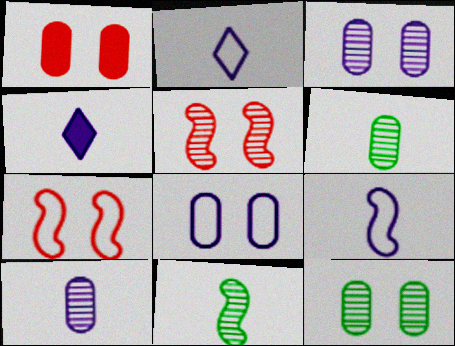[[1, 8, 12], 
[4, 9, 10]]